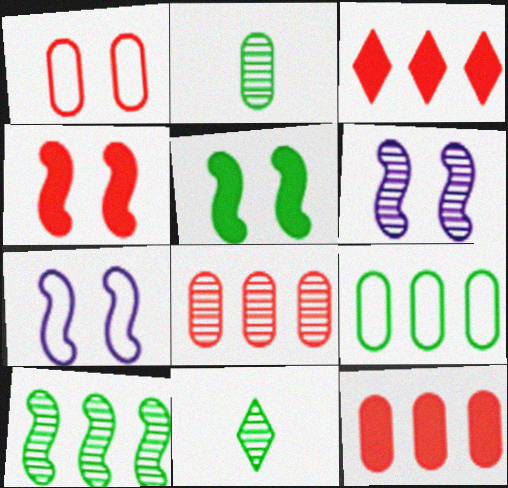[[2, 3, 7], 
[5, 9, 11], 
[6, 8, 11], 
[7, 11, 12]]